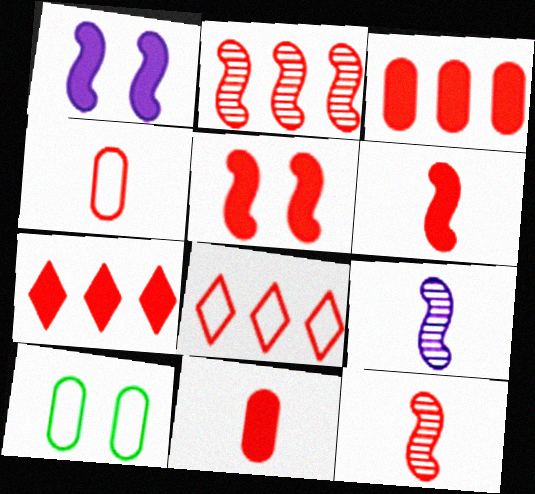[[2, 3, 8], 
[5, 7, 11], 
[7, 9, 10]]